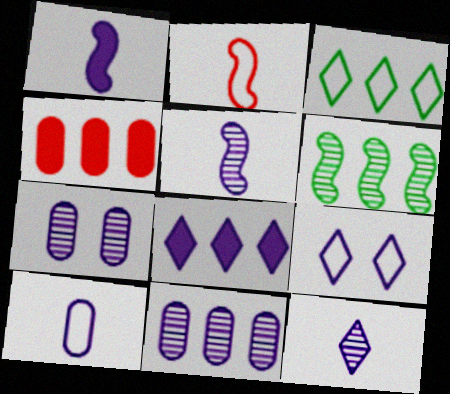[[1, 9, 11], 
[1, 10, 12], 
[8, 9, 12]]